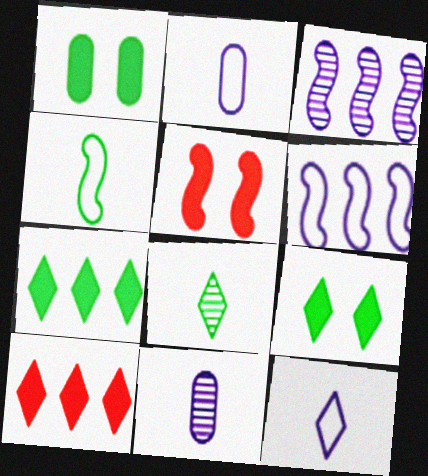[[3, 4, 5]]